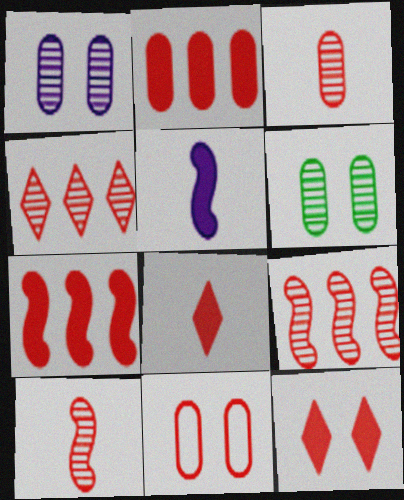[[2, 3, 11], 
[8, 9, 11]]